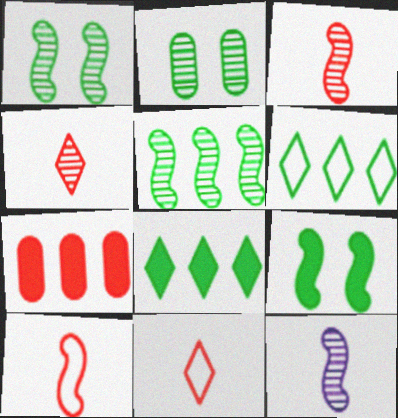[]